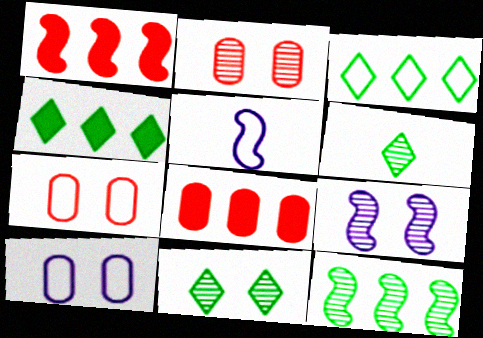[[1, 6, 10], 
[2, 4, 5], 
[2, 9, 11], 
[3, 5, 7], 
[5, 8, 11]]